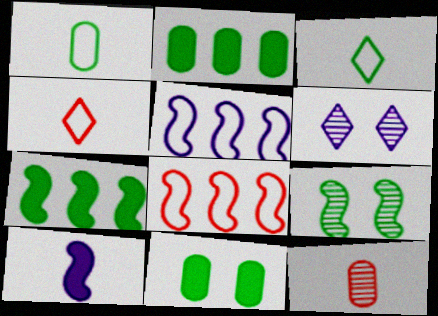[[2, 3, 9], 
[3, 10, 12], 
[8, 9, 10]]